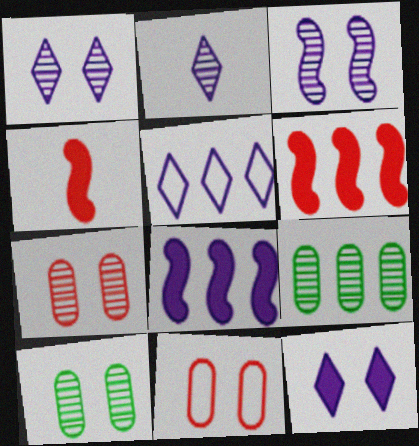[[2, 5, 12], 
[4, 5, 10], 
[5, 6, 9]]